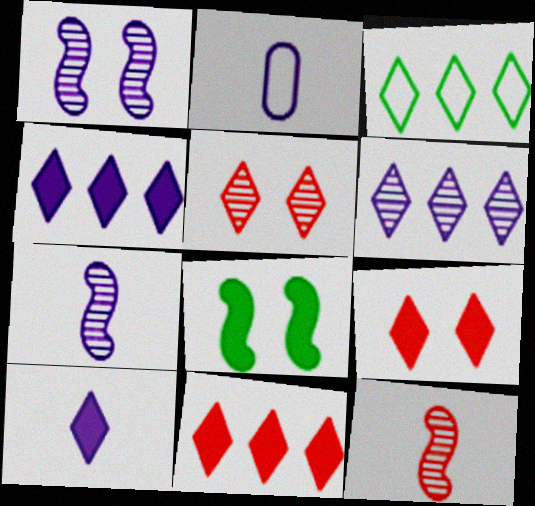[[1, 2, 4], 
[2, 7, 10], 
[3, 5, 10], 
[3, 6, 11]]